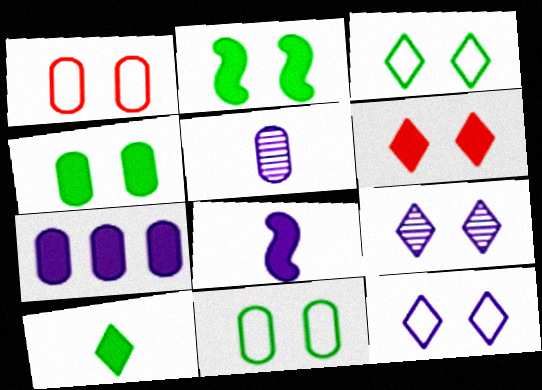[[1, 2, 9], 
[3, 6, 9]]